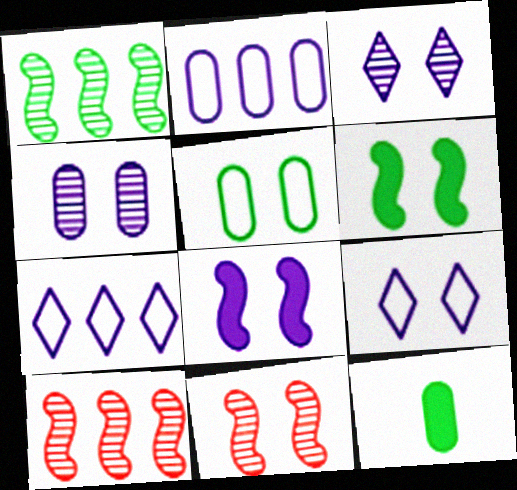[[4, 8, 9], 
[7, 11, 12], 
[9, 10, 12]]